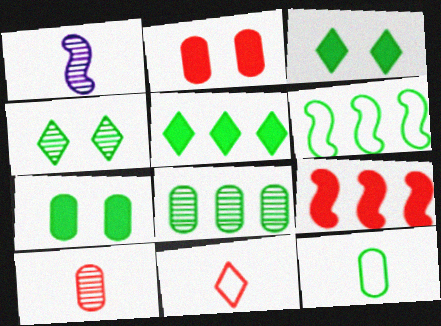[[5, 6, 8], 
[7, 8, 12]]